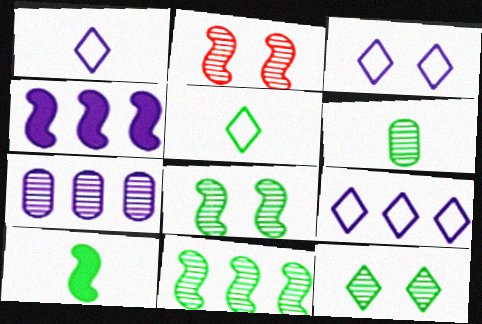[[1, 3, 9], 
[4, 7, 9], 
[5, 6, 10], 
[6, 11, 12]]